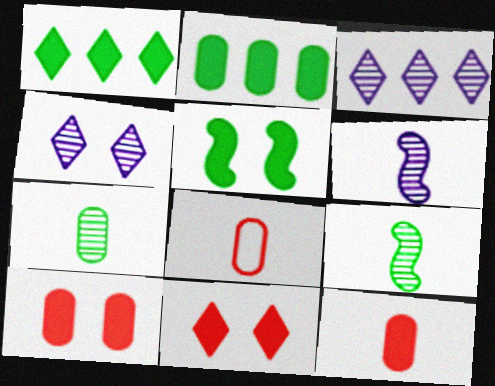[[3, 5, 8]]